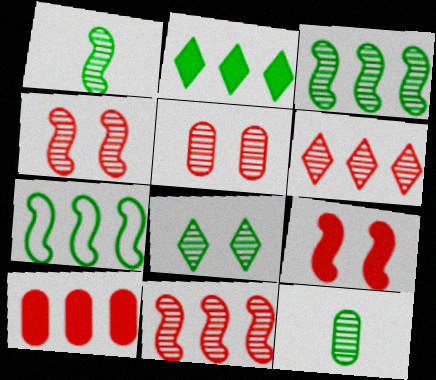[[3, 8, 12]]